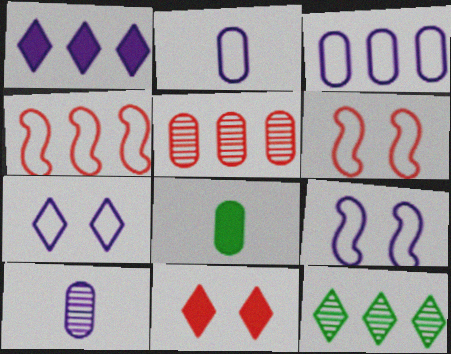[[1, 9, 10]]